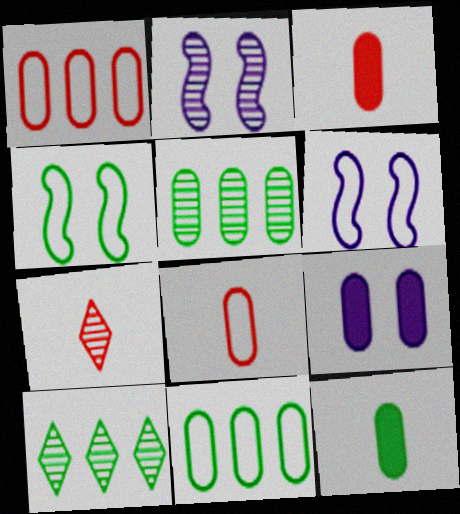[[2, 5, 7], 
[3, 6, 10], 
[4, 10, 12], 
[5, 8, 9]]